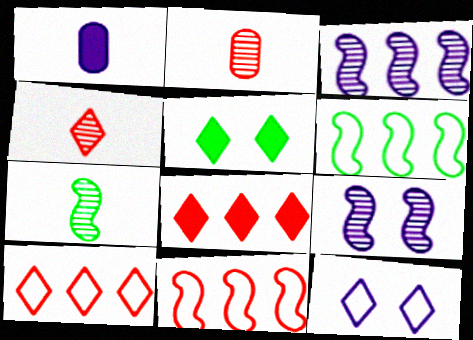[[1, 3, 12]]